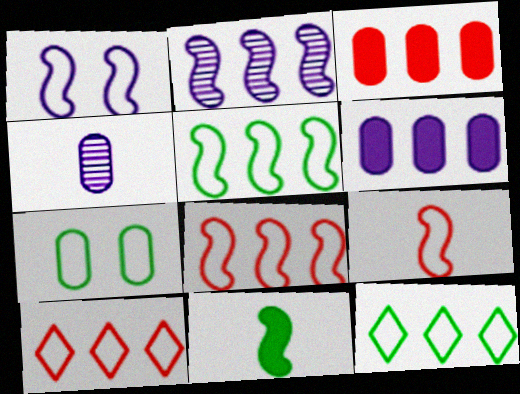[[1, 5, 9], 
[2, 3, 12], 
[3, 4, 7]]